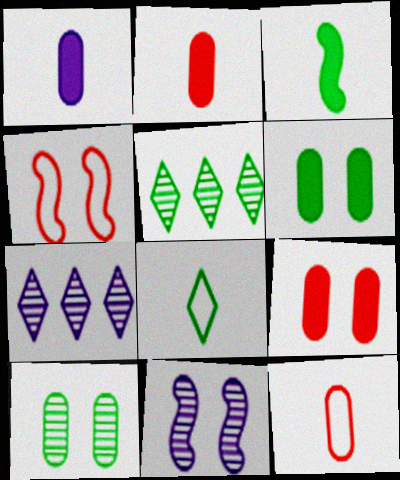[[1, 4, 5]]